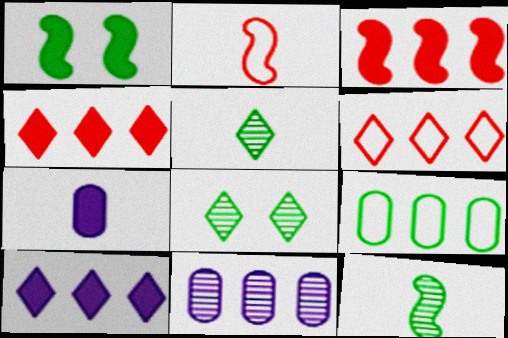[[1, 4, 7], 
[1, 5, 9], 
[2, 5, 7]]